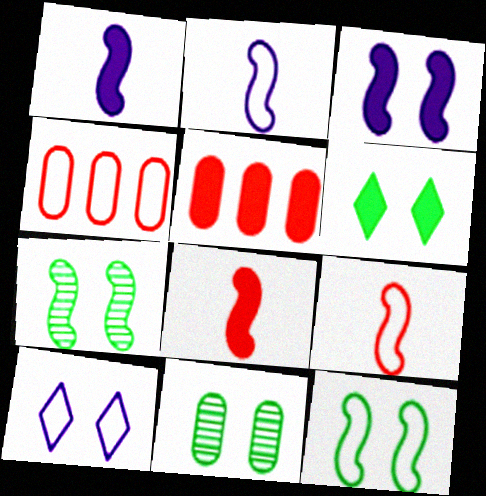[[1, 5, 6], 
[6, 11, 12]]